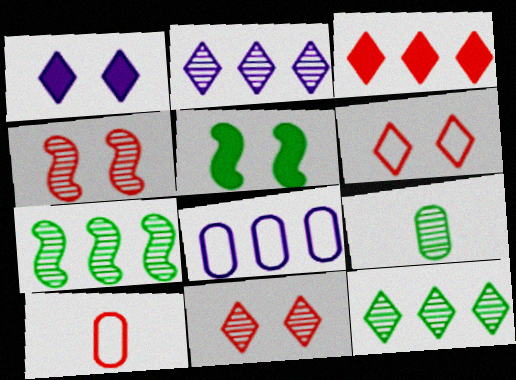[[1, 7, 10], 
[2, 4, 9], 
[2, 5, 10], 
[3, 4, 10], 
[3, 7, 8]]